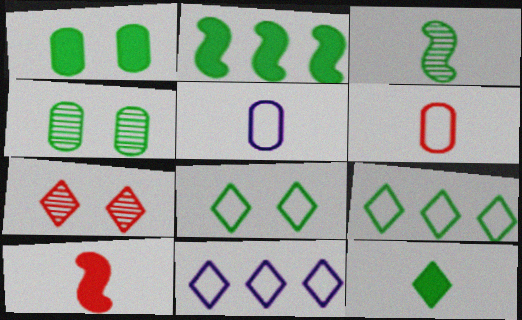[[1, 2, 12], 
[1, 3, 9], 
[2, 5, 7], 
[4, 10, 11], 
[7, 11, 12]]